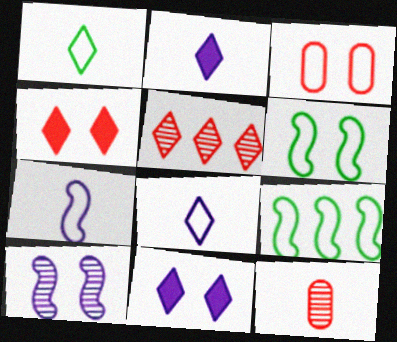[[1, 5, 11], 
[3, 8, 9], 
[9, 11, 12]]